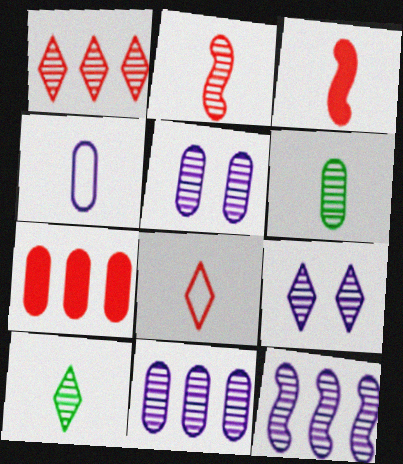[[1, 9, 10], 
[3, 4, 10]]